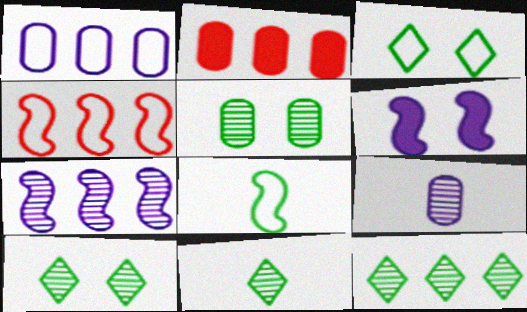[[10, 11, 12]]